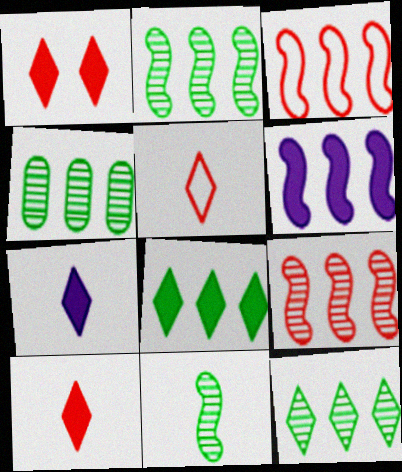[[1, 7, 8], 
[2, 3, 6], 
[2, 4, 12]]